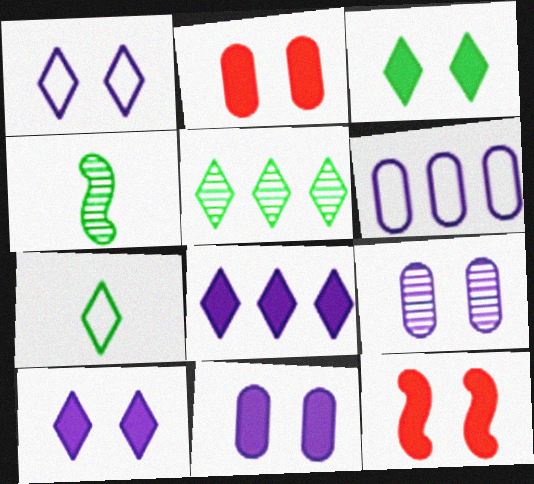[[3, 5, 7], 
[3, 11, 12]]